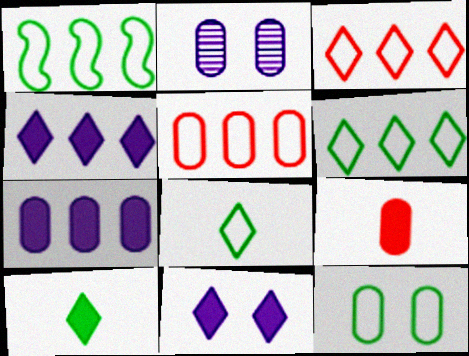[[1, 8, 12]]